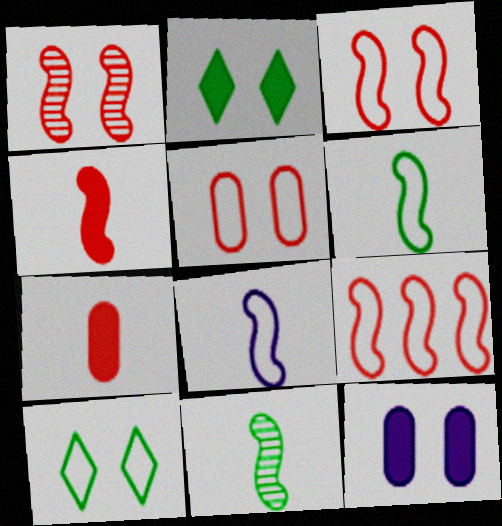[[1, 4, 9], 
[1, 10, 12], 
[4, 8, 11]]